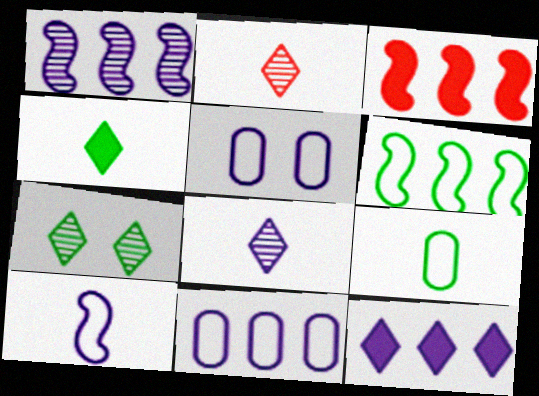[[1, 3, 6], 
[1, 11, 12]]